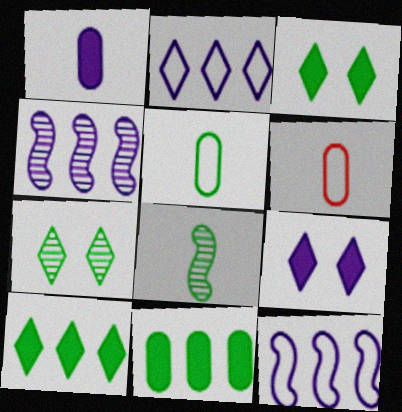[[3, 4, 6]]